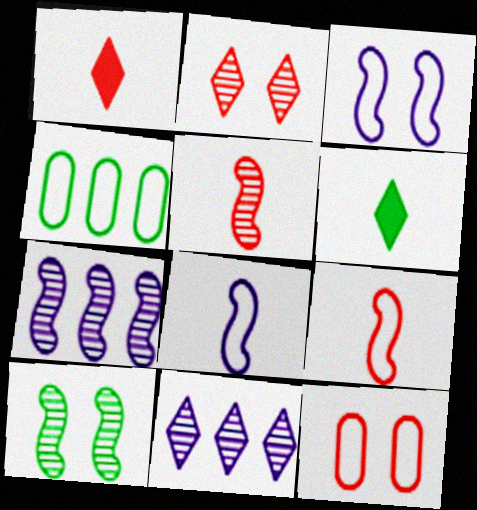[[4, 6, 10], 
[5, 7, 10], 
[6, 7, 12]]